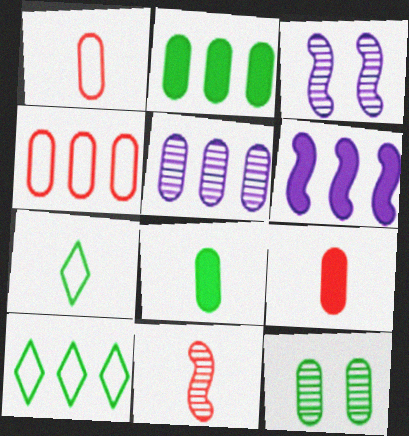[[2, 4, 5], 
[3, 9, 10]]